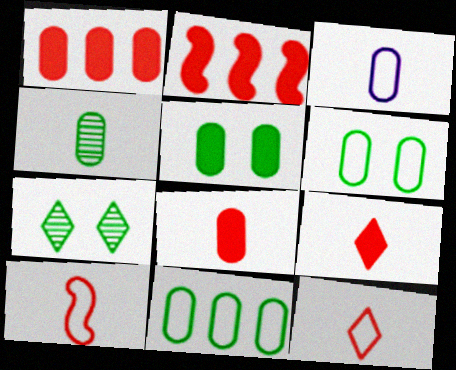[[2, 3, 7], 
[3, 4, 8], 
[4, 5, 11]]